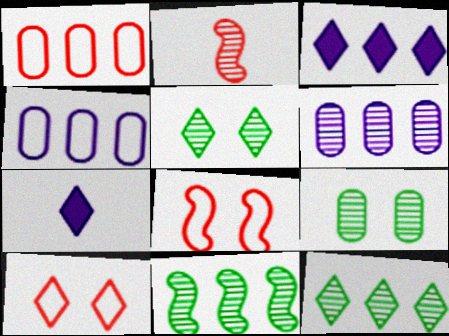[[1, 3, 11], 
[2, 5, 6], 
[7, 10, 12]]